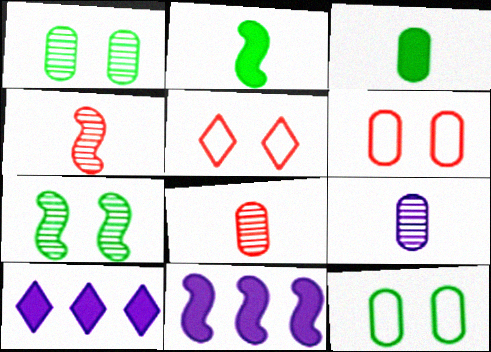[[4, 10, 12]]